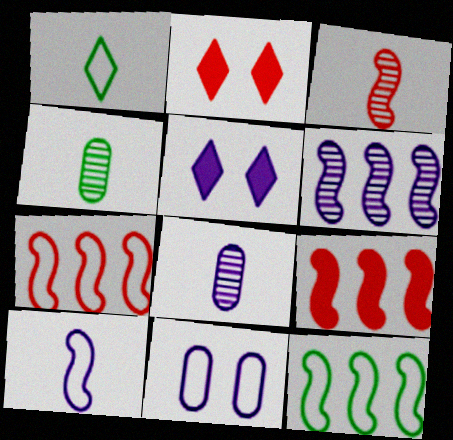[[1, 7, 11], 
[2, 8, 12], 
[4, 5, 7], 
[6, 9, 12]]